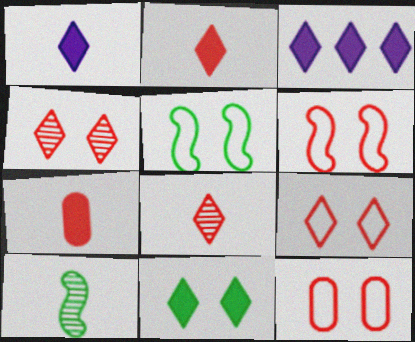[[2, 3, 11], 
[3, 10, 12], 
[6, 9, 12]]